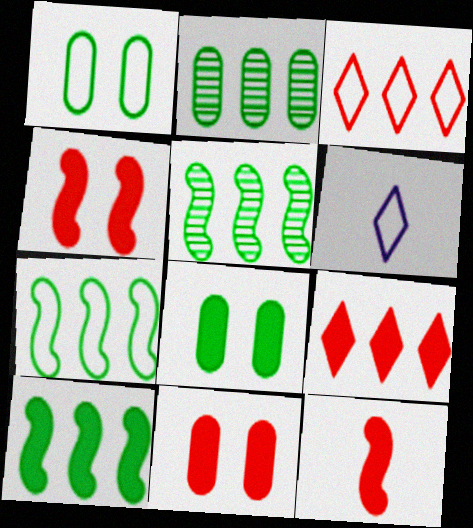[[2, 4, 6], 
[5, 6, 11], 
[5, 7, 10], 
[9, 11, 12]]